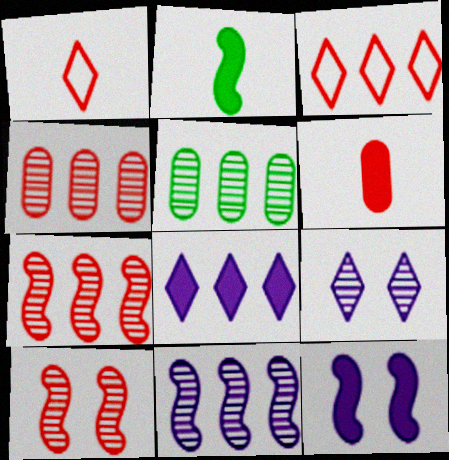[[1, 5, 12], 
[3, 6, 10]]